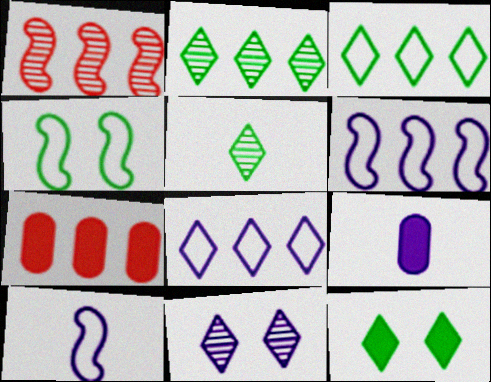[[2, 6, 7], 
[3, 5, 12], 
[6, 9, 11]]